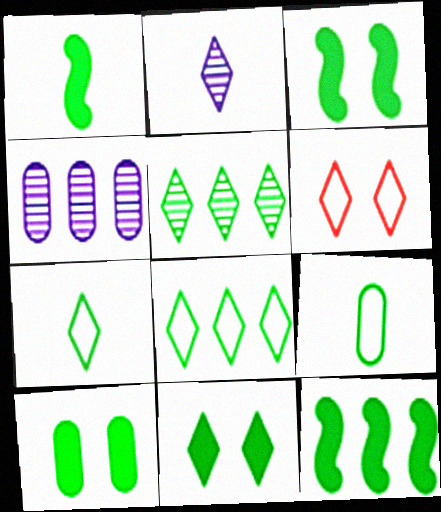[[1, 3, 12], 
[1, 4, 6], 
[3, 5, 9], 
[3, 10, 11], 
[5, 7, 11]]